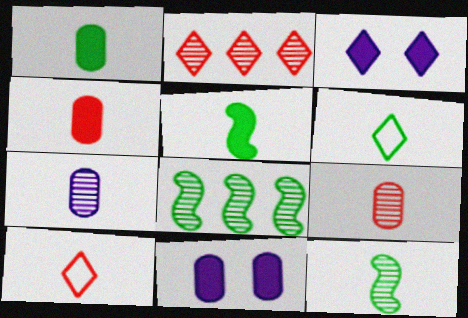[[1, 6, 12], 
[2, 3, 6], 
[5, 7, 10], 
[8, 10, 11]]